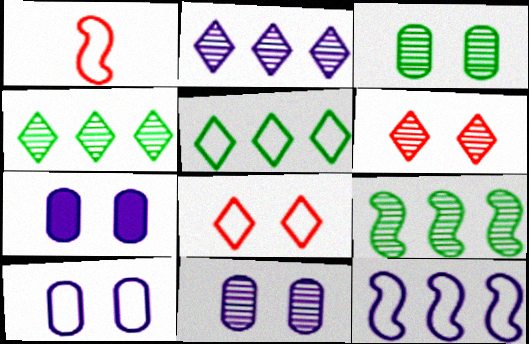[[1, 4, 7], 
[1, 5, 10], 
[7, 10, 11]]